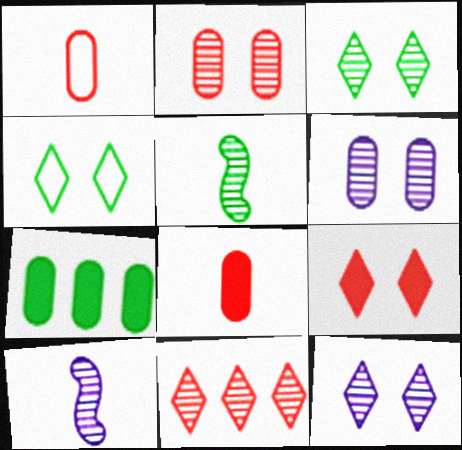[[1, 6, 7], 
[4, 5, 7], 
[4, 9, 12], 
[5, 6, 11]]